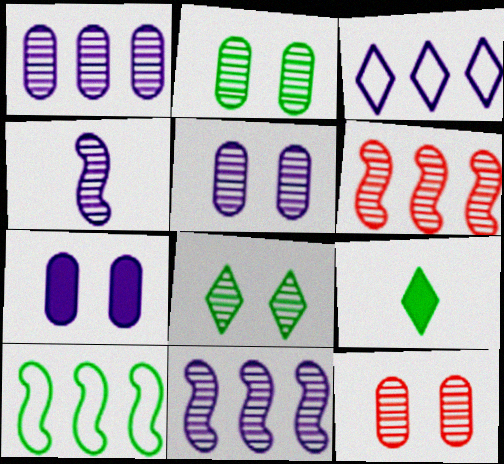[[2, 5, 12], 
[2, 9, 10], 
[3, 4, 7]]